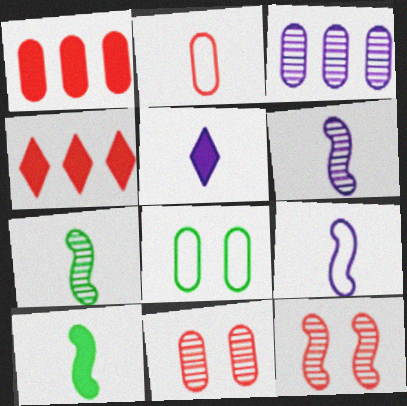[[1, 2, 11], 
[2, 4, 12], 
[2, 5, 7], 
[4, 6, 8]]